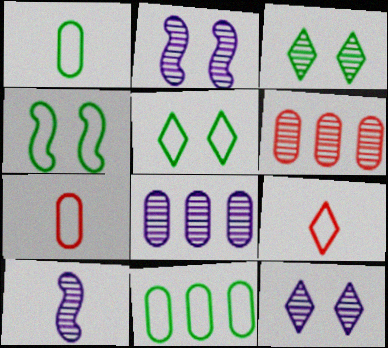[[3, 6, 10], 
[8, 10, 12]]